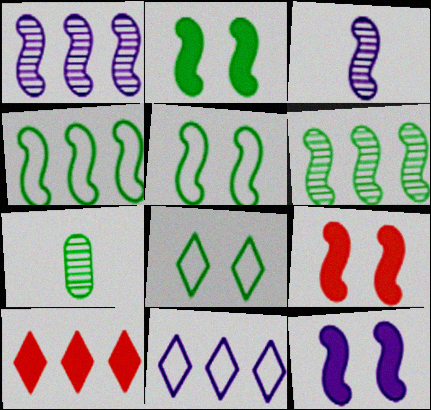[[2, 9, 12], 
[3, 4, 9], 
[7, 9, 11]]